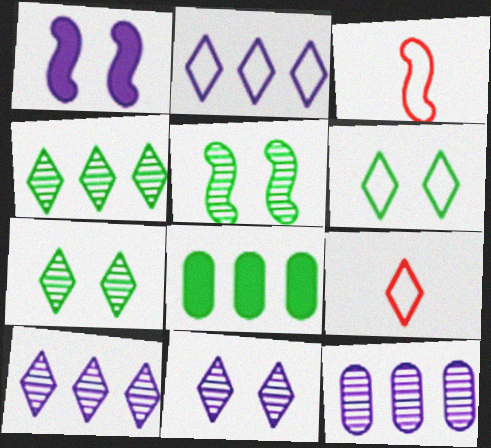[[2, 6, 9], 
[3, 8, 11]]